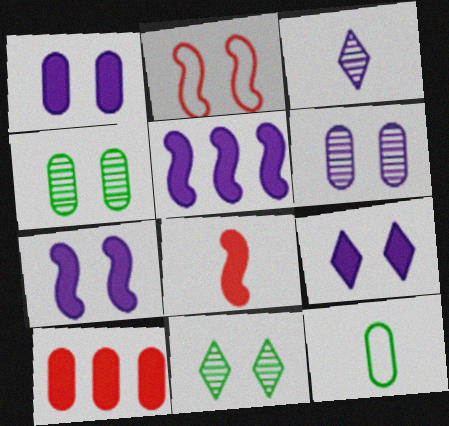[[1, 2, 11], 
[1, 7, 9], 
[2, 4, 9], 
[3, 8, 12], 
[6, 10, 12]]